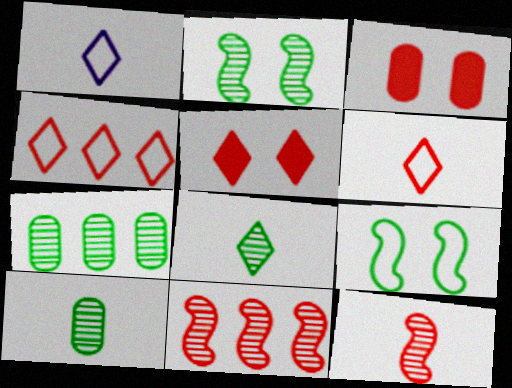[[2, 7, 8], 
[3, 4, 12], 
[3, 6, 11]]